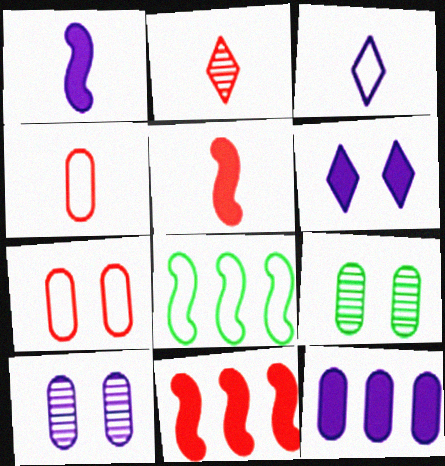[[1, 6, 12], 
[2, 4, 5], 
[2, 7, 11], 
[3, 7, 8], 
[3, 9, 11], 
[4, 9, 12]]